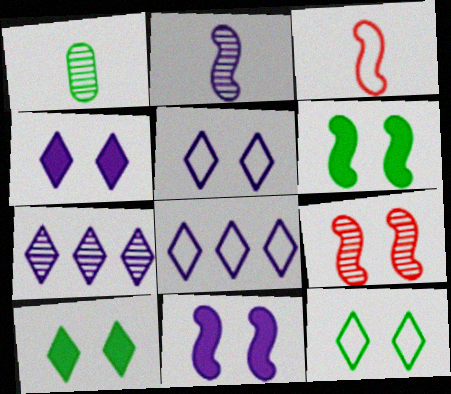[[1, 7, 9]]